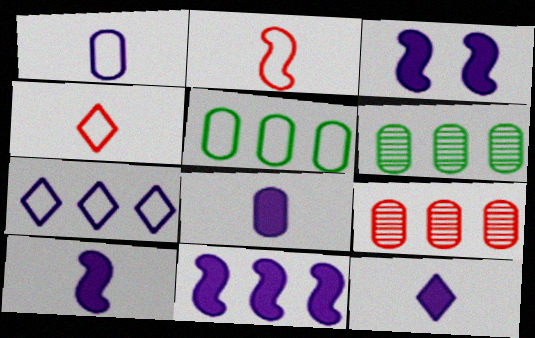[[3, 4, 6], 
[3, 10, 11], 
[8, 10, 12]]